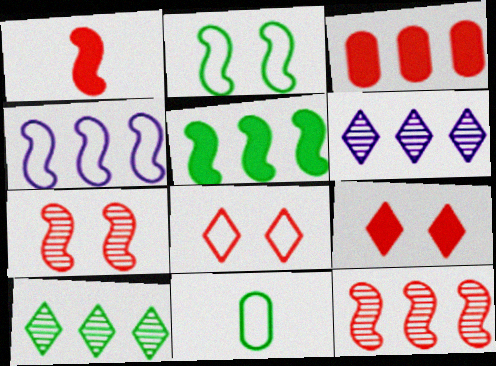[[1, 3, 9], 
[3, 4, 10], 
[4, 5, 12], 
[4, 8, 11]]